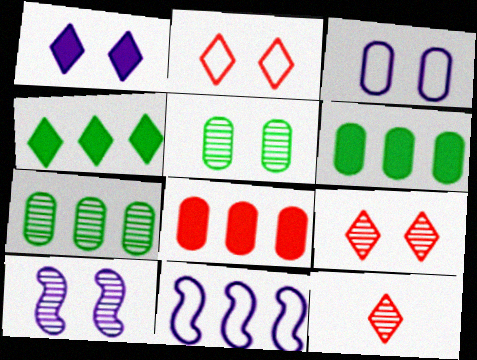[[1, 3, 10], 
[5, 9, 10], 
[7, 10, 12]]